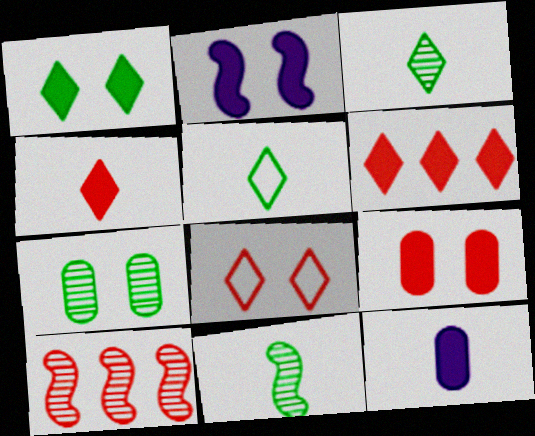[[1, 2, 9], 
[2, 7, 8]]